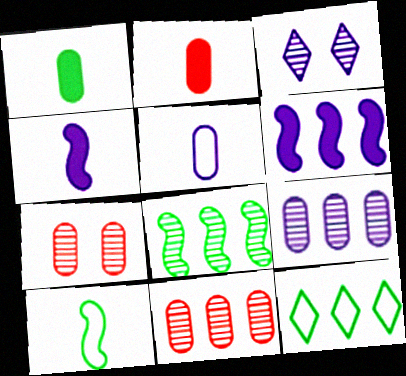[[3, 5, 6], 
[4, 7, 12], 
[6, 11, 12]]